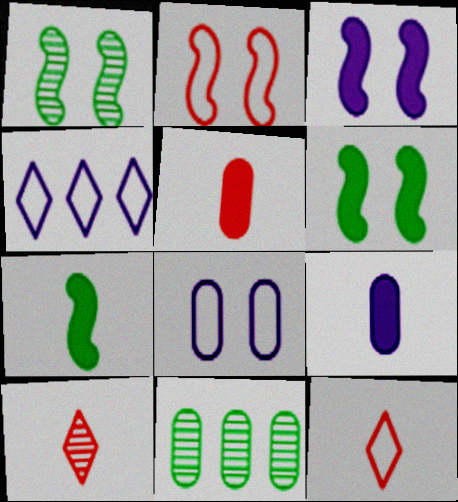[[1, 2, 3], 
[1, 4, 5], 
[3, 11, 12], 
[5, 8, 11]]